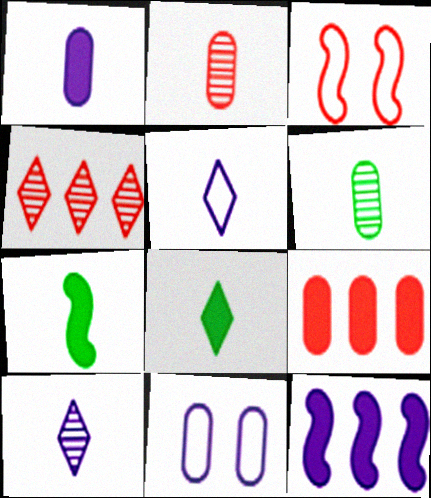[[2, 5, 7], 
[4, 7, 11], 
[6, 9, 11], 
[10, 11, 12]]